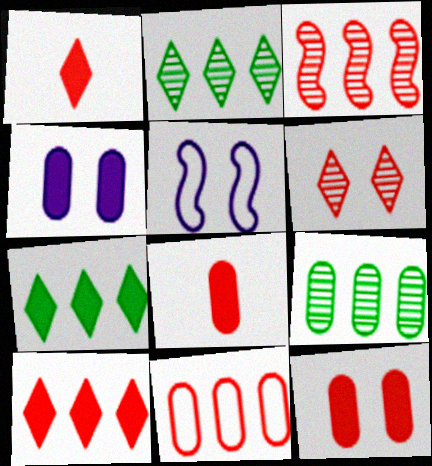[[1, 5, 9], 
[2, 5, 8], 
[3, 10, 11]]